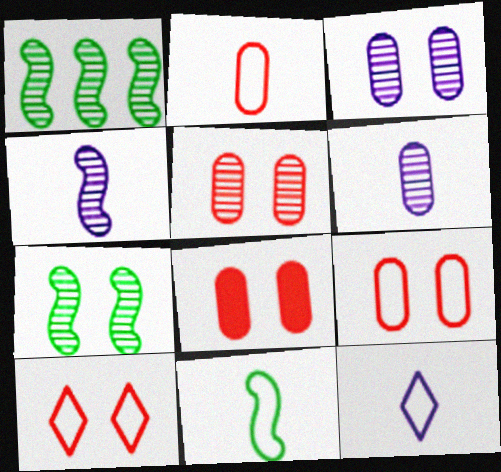[[1, 8, 12], 
[2, 11, 12], 
[5, 8, 9]]